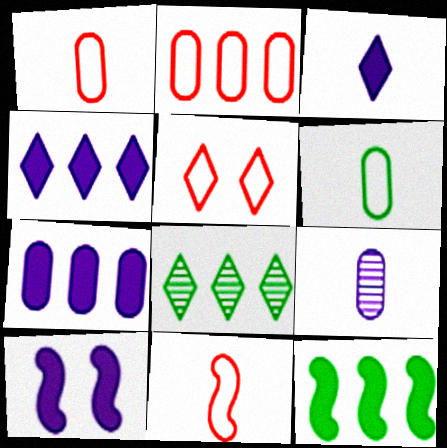[[1, 8, 10], 
[2, 5, 11], 
[3, 5, 8], 
[3, 7, 10], 
[5, 9, 12]]